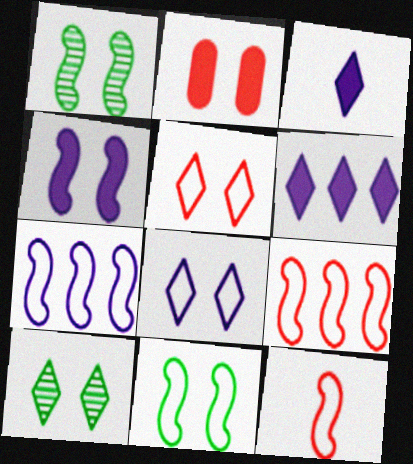[[1, 2, 8], 
[7, 11, 12]]